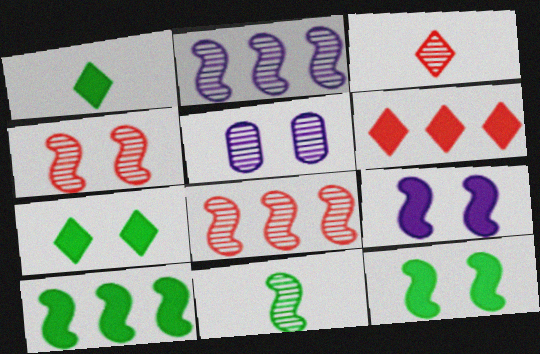[[2, 4, 11]]